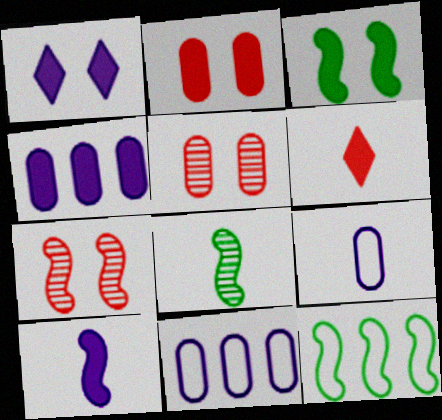[[1, 2, 3], 
[1, 4, 10], 
[3, 4, 6], 
[3, 8, 12], 
[6, 8, 9], 
[7, 10, 12]]